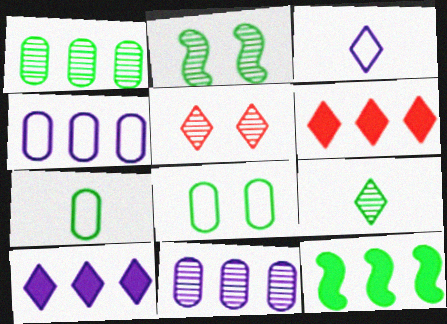[[1, 2, 9], 
[8, 9, 12]]